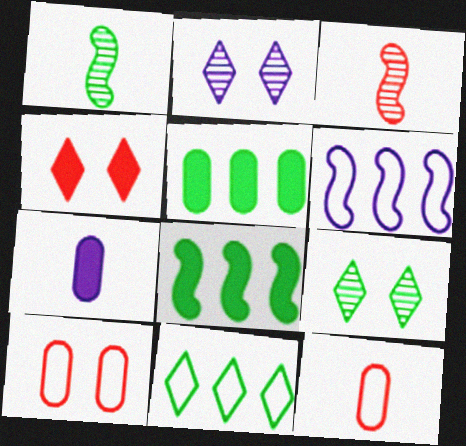[[2, 6, 7], 
[2, 8, 12], 
[4, 7, 8]]